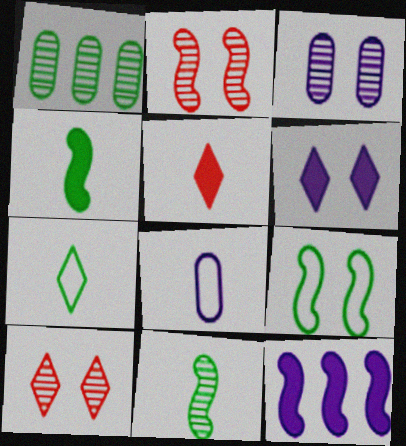[[5, 8, 11]]